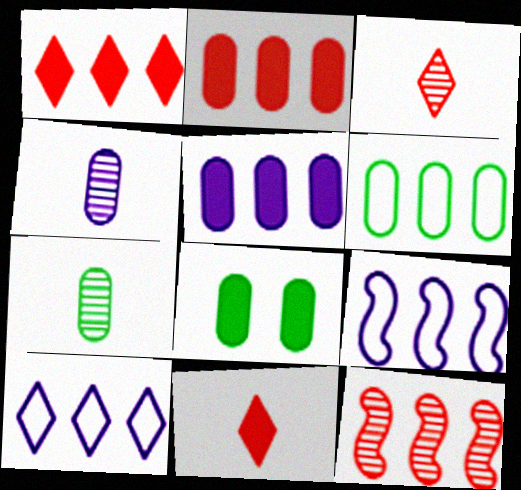[[3, 8, 9], 
[6, 7, 8]]